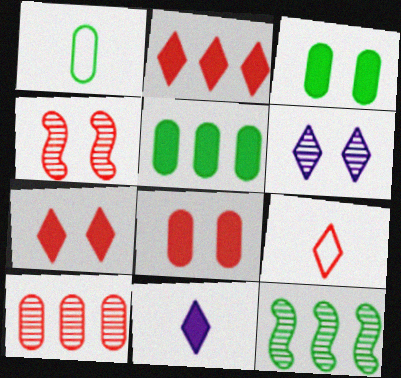[]